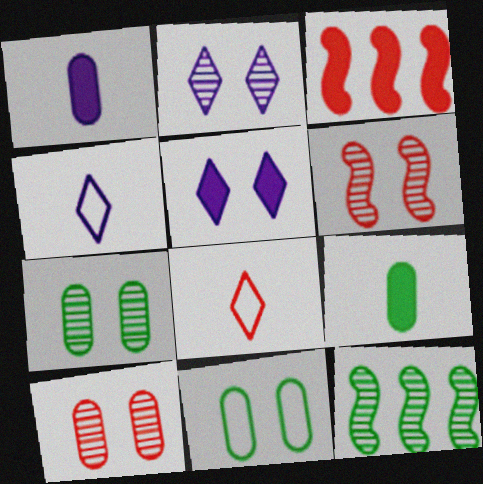[[2, 6, 7], 
[3, 4, 7], 
[3, 5, 9], 
[3, 8, 10], 
[5, 6, 11]]